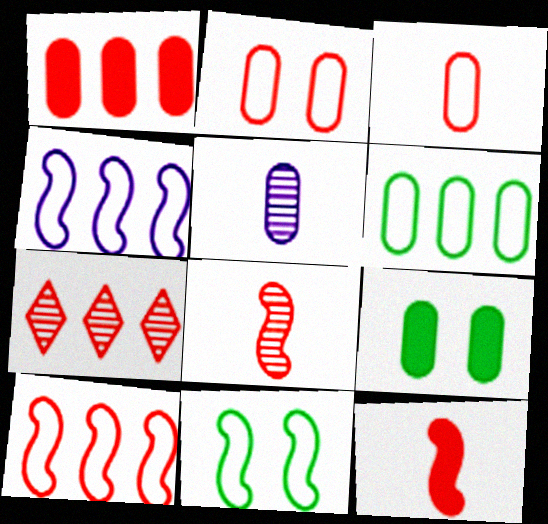[[1, 7, 10], 
[2, 7, 12]]